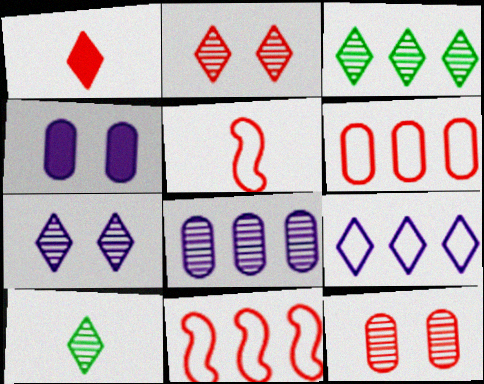[[1, 11, 12], 
[3, 4, 5], 
[4, 10, 11]]